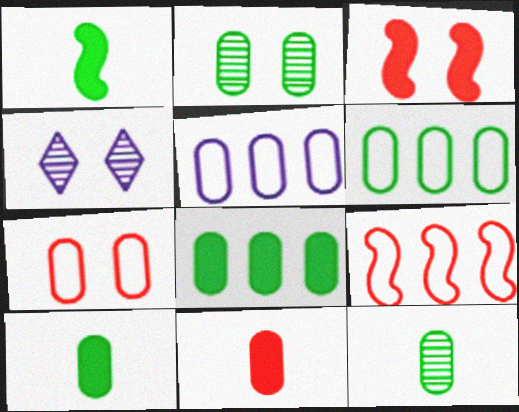[[2, 5, 11], 
[2, 6, 10], 
[4, 9, 10]]